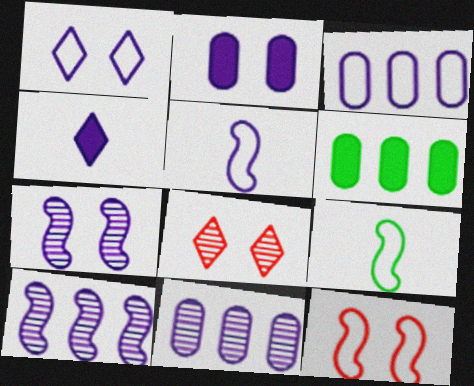[[1, 2, 7], 
[1, 3, 5], 
[3, 4, 7], 
[5, 6, 8]]